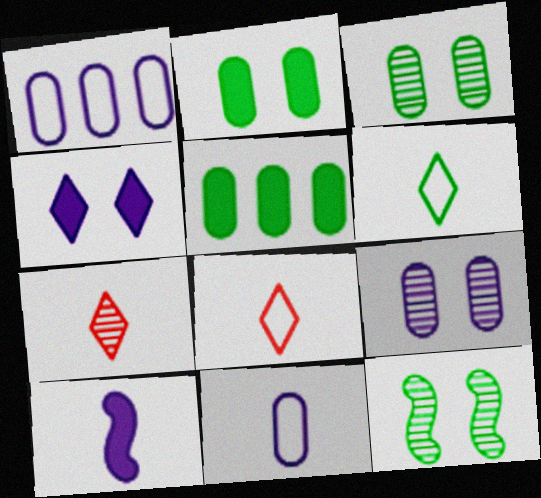[[5, 6, 12]]